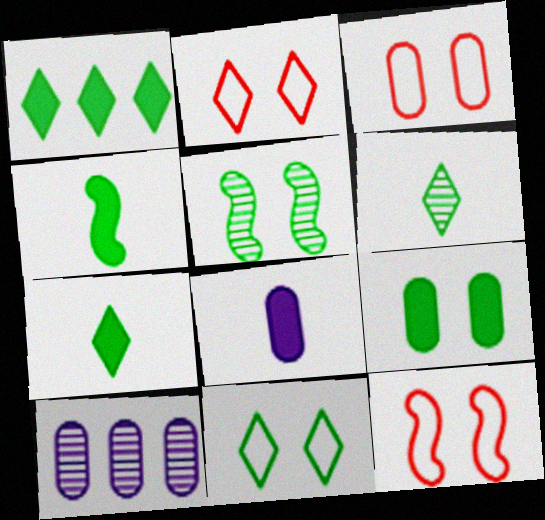[[1, 4, 9], 
[1, 6, 11], 
[2, 3, 12], 
[2, 4, 10], 
[5, 9, 11], 
[7, 10, 12]]